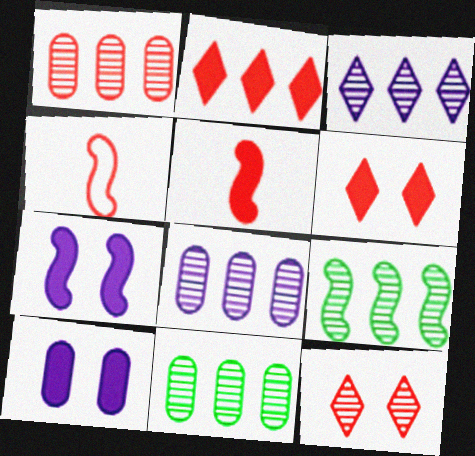[[1, 3, 9], 
[1, 4, 6], 
[1, 8, 11], 
[4, 7, 9]]